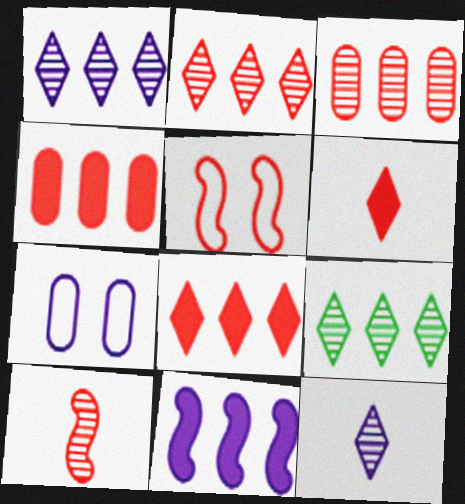[[1, 2, 9], 
[3, 5, 6], 
[7, 11, 12]]